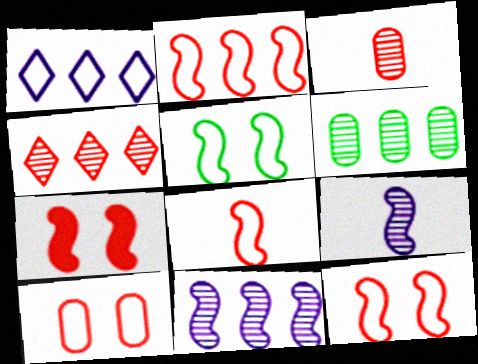[[2, 8, 12], 
[4, 6, 11]]